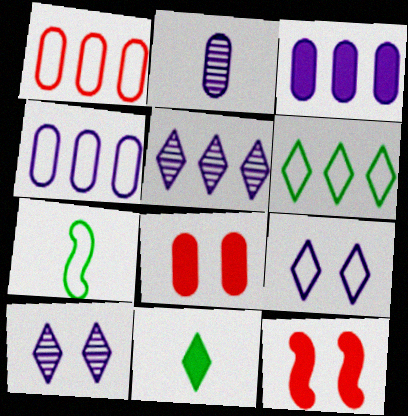[[1, 7, 9], 
[2, 6, 12], 
[3, 11, 12], 
[5, 7, 8]]